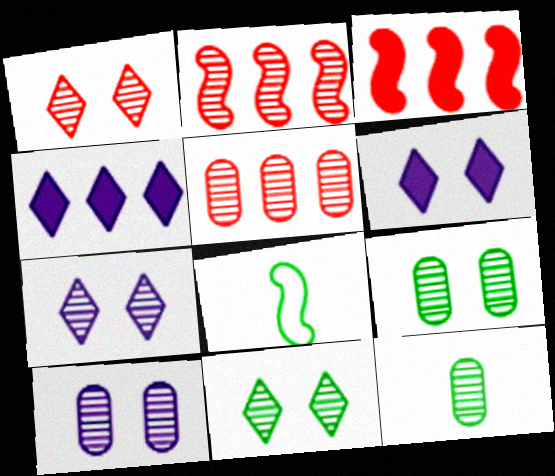[[1, 7, 11], 
[2, 7, 12], 
[5, 6, 8], 
[5, 10, 12]]